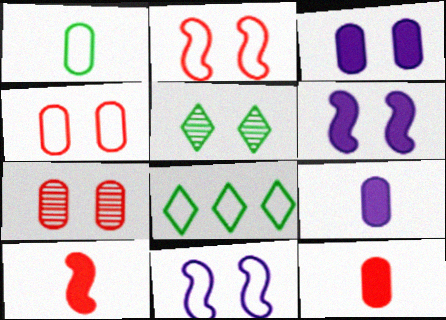[[2, 3, 5], 
[4, 5, 6]]